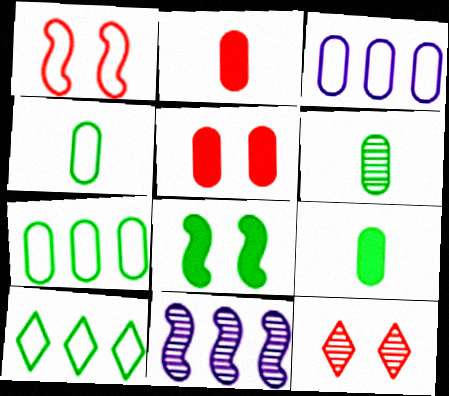[[1, 5, 12], 
[3, 5, 6], 
[4, 6, 9], 
[6, 8, 10], 
[6, 11, 12]]